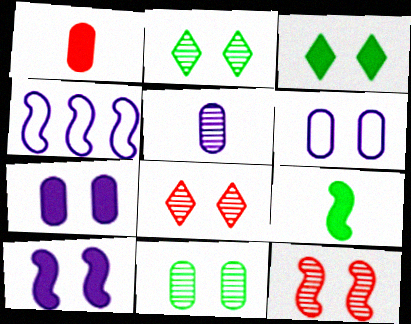[[1, 2, 4], 
[3, 6, 12], 
[4, 9, 12]]